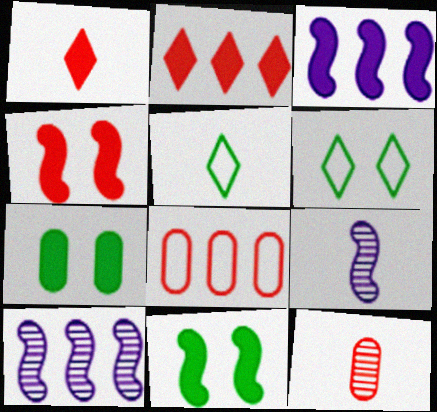[[1, 3, 7], 
[3, 6, 12]]